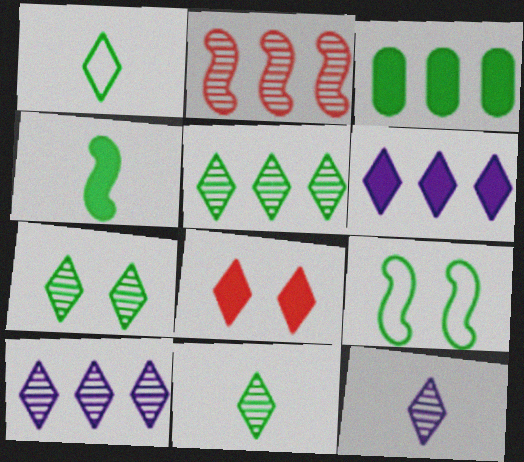[[1, 8, 10], 
[3, 9, 11], 
[5, 7, 11]]